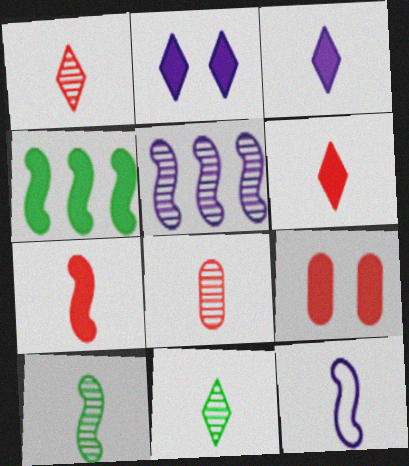[[3, 4, 9], 
[7, 10, 12]]